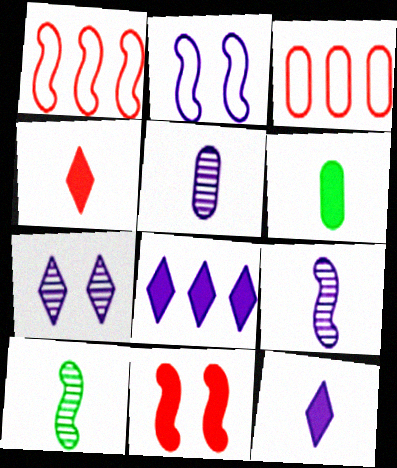[[1, 6, 7], 
[2, 5, 8], 
[6, 8, 11]]